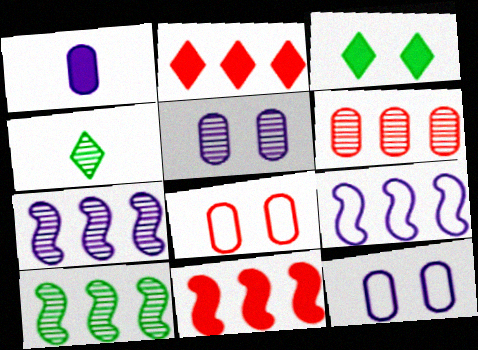[[1, 3, 11], 
[4, 11, 12], 
[9, 10, 11]]